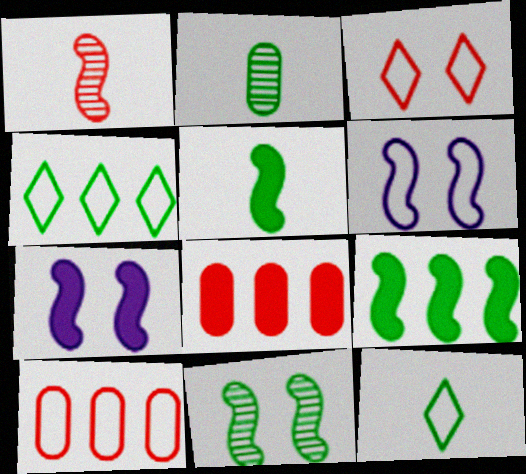[[1, 3, 8], 
[1, 6, 9], 
[2, 5, 12], 
[6, 10, 12]]